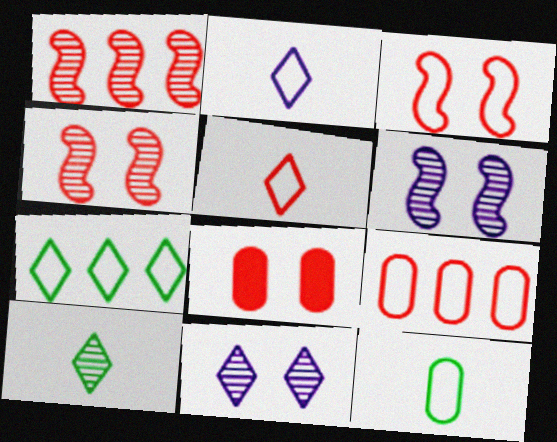[[1, 5, 8], 
[3, 5, 9]]